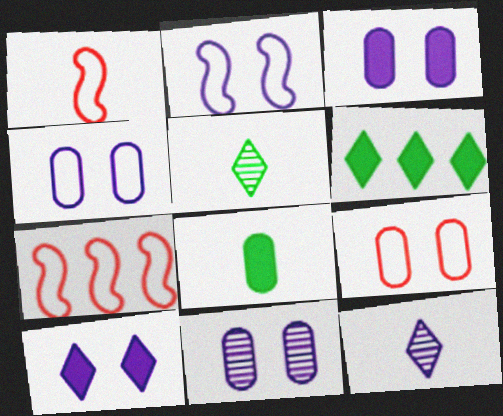[[1, 6, 11], 
[1, 8, 12], 
[2, 10, 11], 
[3, 4, 11], 
[3, 5, 7]]